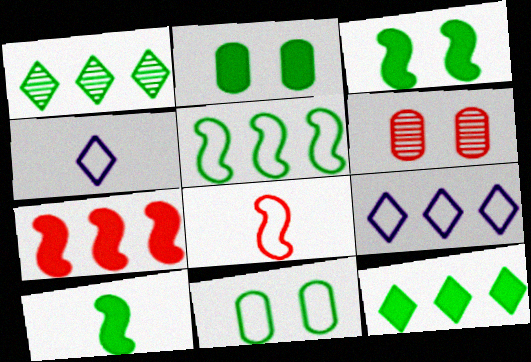[[1, 10, 11], 
[2, 10, 12], 
[6, 9, 10], 
[8, 9, 11]]